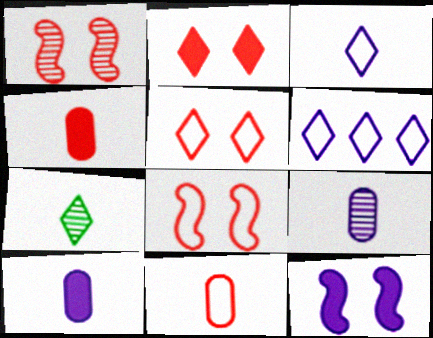[[2, 6, 7], 
[6, 9, 12]]